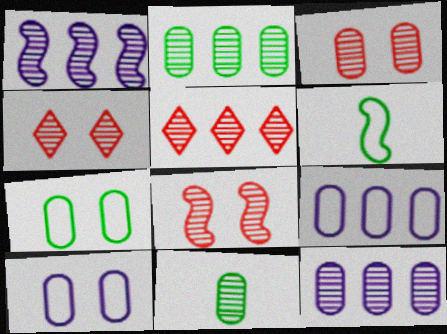[[1, 2, 5], 
[1, 4, 11], 
[3, 4, 8], 
[3, 11, 12]]